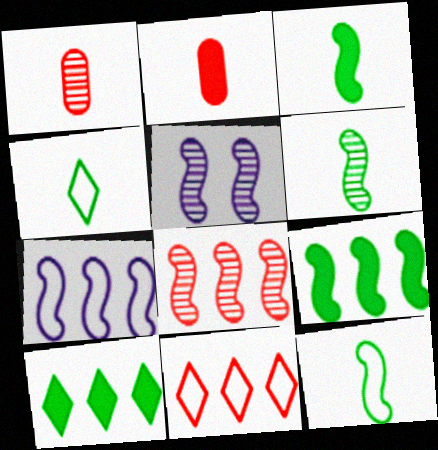[[3, 6, 12], 
[5, 6, 8], 
[7, 8, 9]]